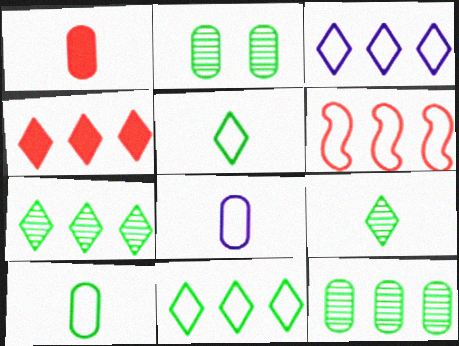[[3, 4, 7]]